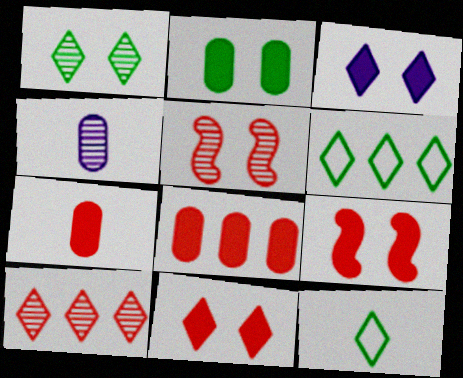[[2, 3, 9], 
[3, 10, 12], 
[4, 6, 9]]